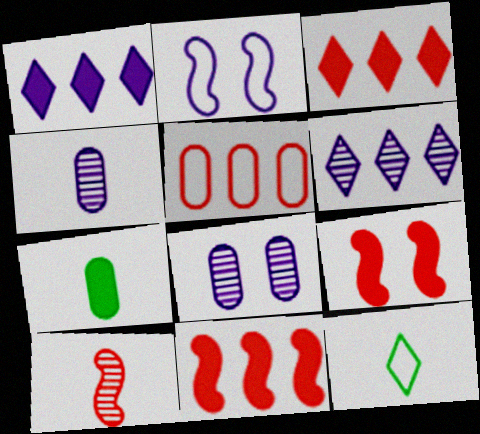[[1, 2, 4], 
[1, 7, 9], 
[2, 5, 12], 
[5, 7, 8], 
[8, 11, 12]]